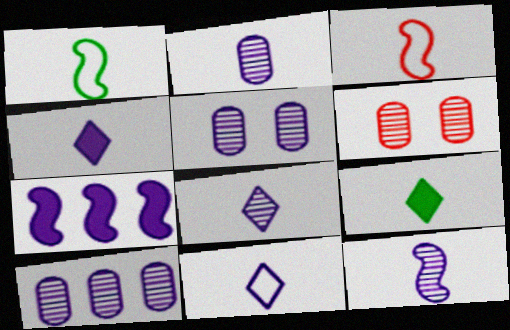[[2, 3, 9], 
[2, 5, 10], 
[2, 8, 12], 
[4, 8, 11], 
[5, 7, 11]]